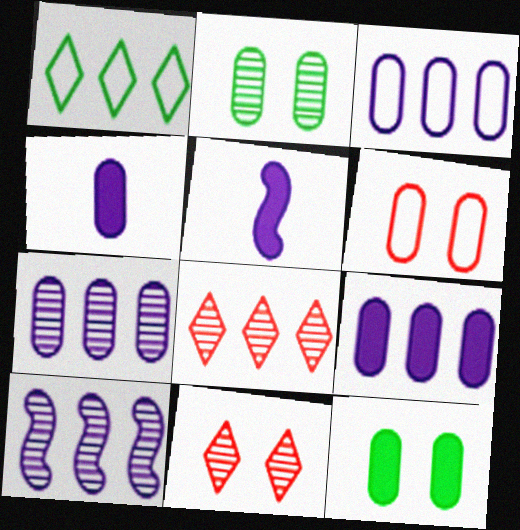[[3, 7, 9]]